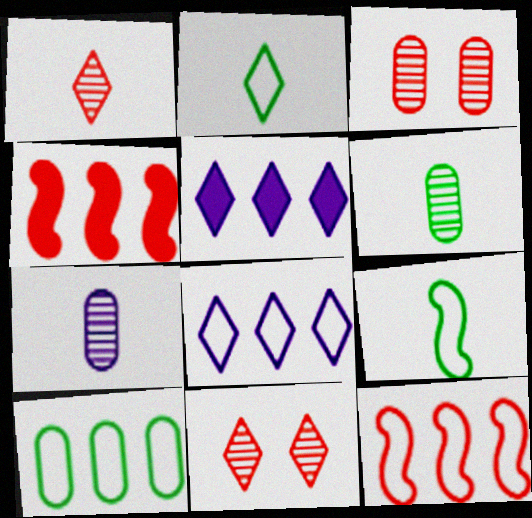[[2, 5, 11], 
[3, 5, 9], 
[8, 10, 12]]